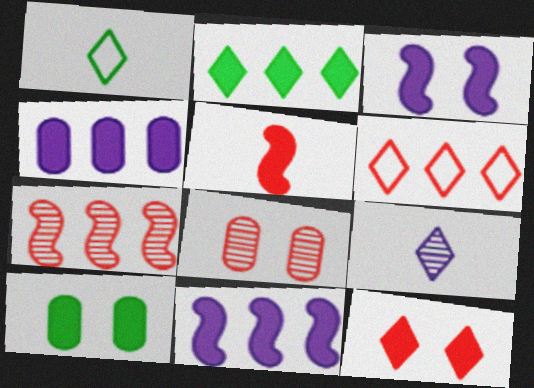[[1, 8, 11], 
[3, 10, 12], 
[5, 6, 8]]